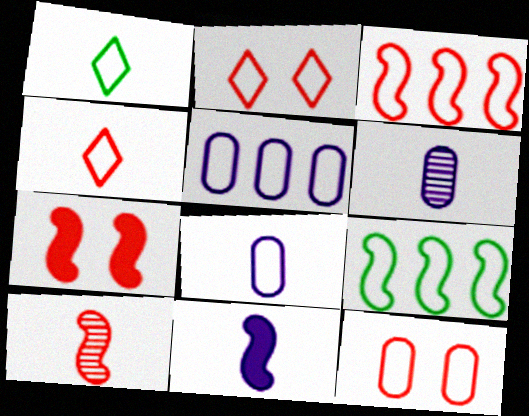[[2, 8, 9], 
[3, 4, 12], 
[3, 7, 10]]